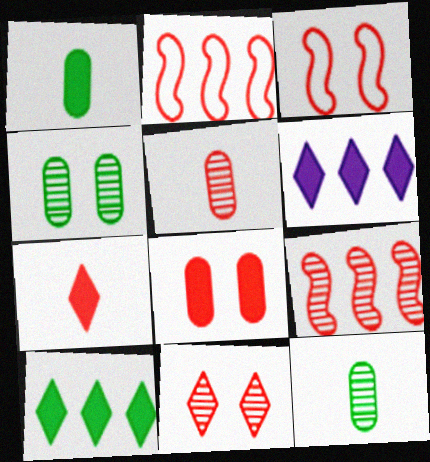[[3, 6, 12], 
[3, 8, 11], 
[5, 9, 11]]